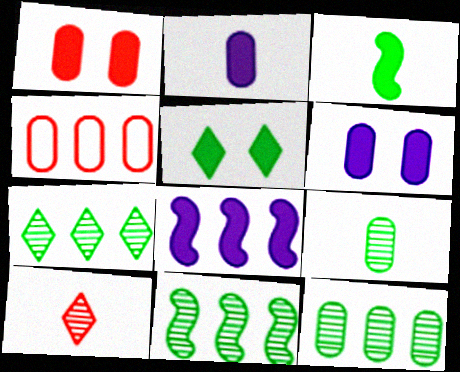[[4, 6, 9], 
[4, 7, 8], 
[7, 11, 12]]